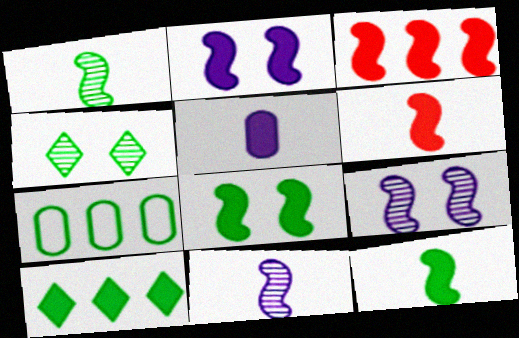[[2, 3, 12], 
[4, 7, 12]]